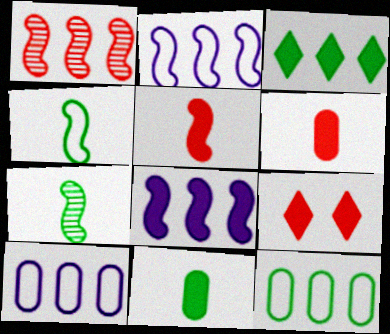[[1, 3, 10], 
[7, 9, 10], 
[8, 9, 11]]